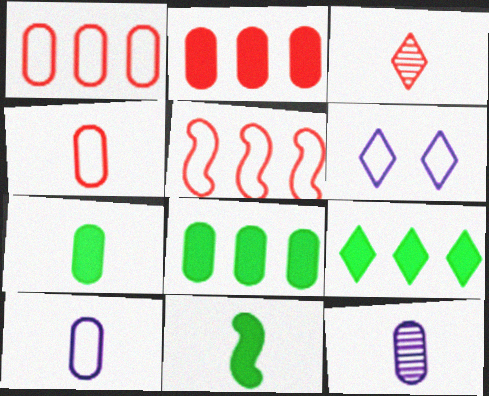[[3, 6, 9], 
[3, 10, 11], 
[4, 7, 12]]